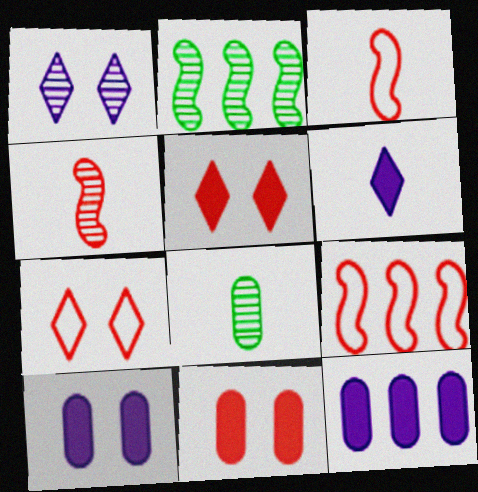[[3, 6, 8]]